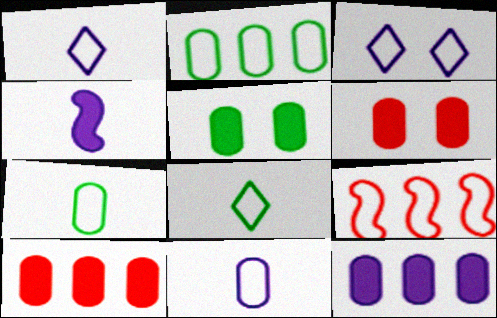[[3, 7, 9]]